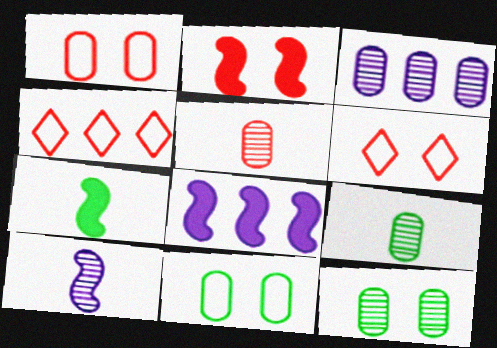[[2, 4, 5], 
[2, 7, 8], 
[3, 5, 12], 
[3, 6, 7], 
[6, 8, 9]]